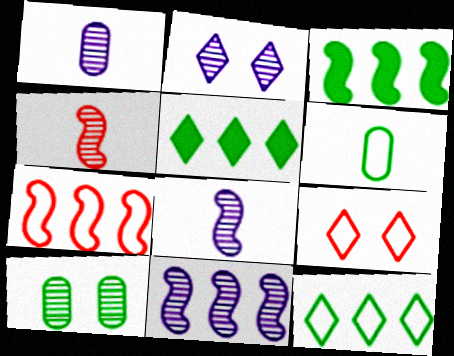[[1, 2, 11], 
[1, 3, 9], 
[3, 7, 11]]